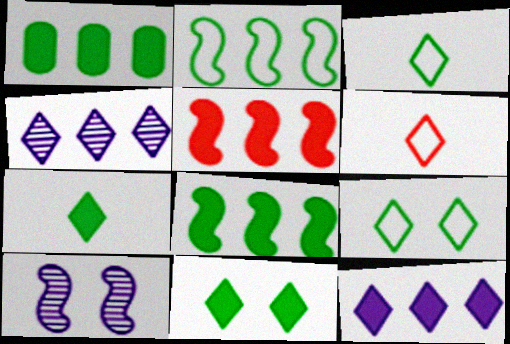[[1, 5, 12], 
[1, 6, 10], 
[4, 6, 11]]